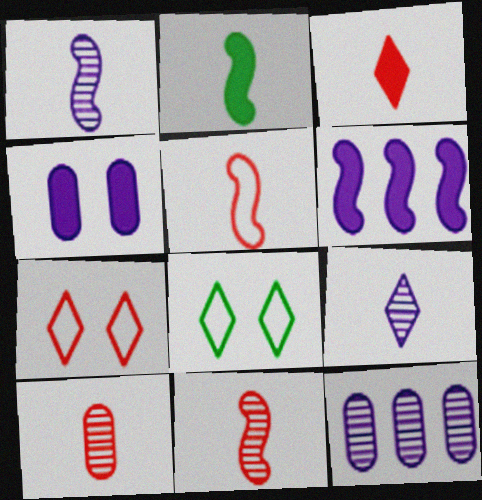[[1, 2, 5], 
[2, 7, 12], 
[3, 5, 10], 
[6, 8, 10]]